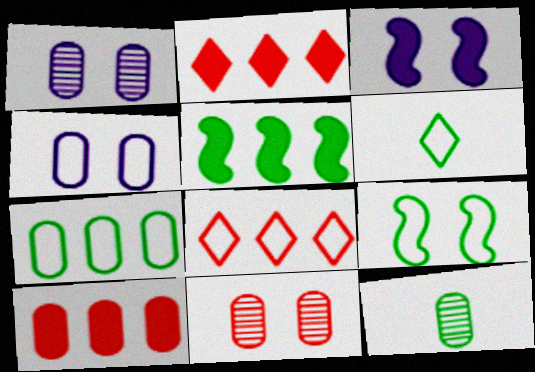[[3, 8, 12], 
[4, 10, 12], 
[6, 7, 9]]